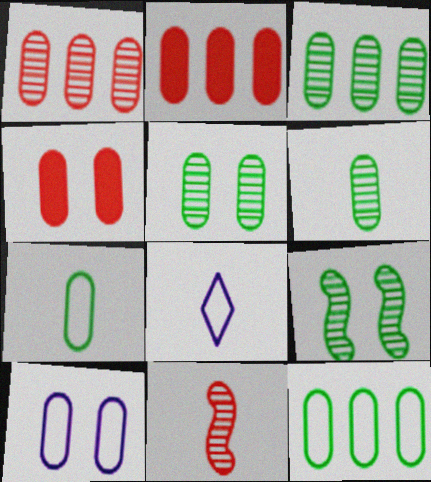[[2, 6, 10], 
[2, 8, 9], 
[3, 5, 6], 
[4, 5, 10]]